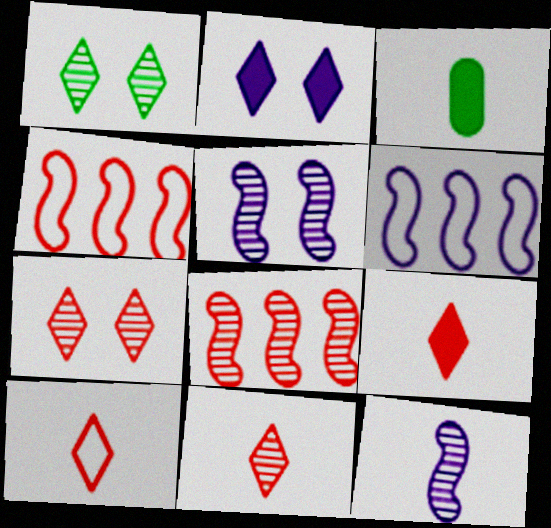[[3, 6, 7], 
[3, 10, 12], 
[9, 10, 11]]